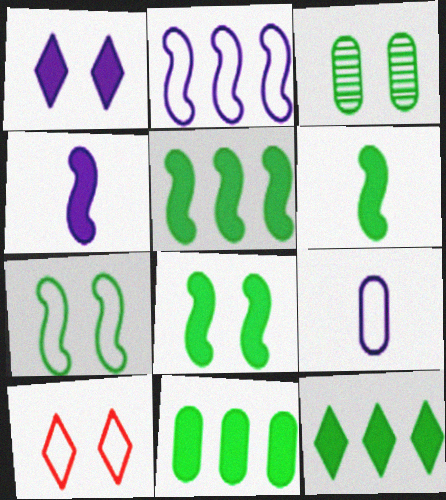[[5, 6, 8], 
[5, 11, 12]]